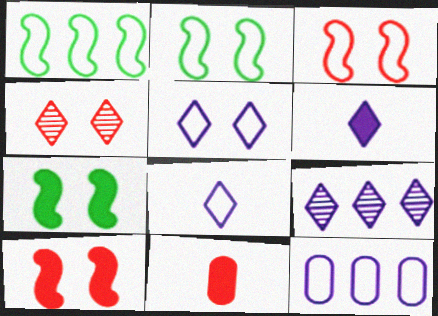[[2, 9, 11], 
[5, 6, 9]]